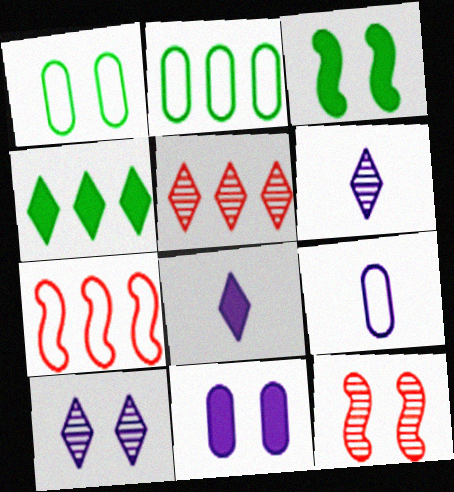[[2, 8, 12], 
[3, 5, 9], 
[4, 9, 12]]